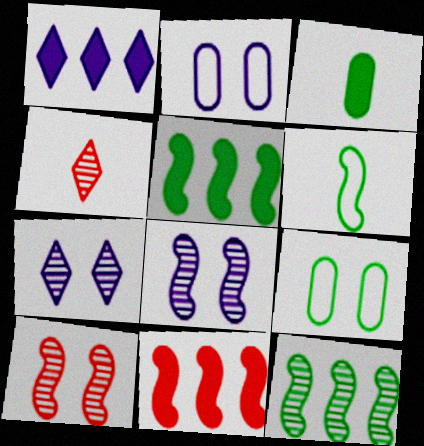[[2, 4, 5], 
[6, 8, 11]]